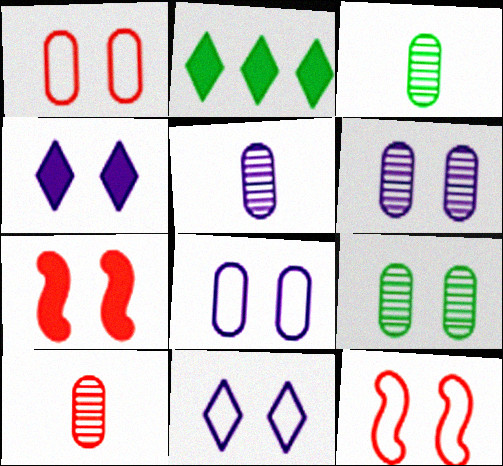[[2, 5, 12], 
[3, 5, 10], 
[4, 9, 12], 
[7, 9, 11]]